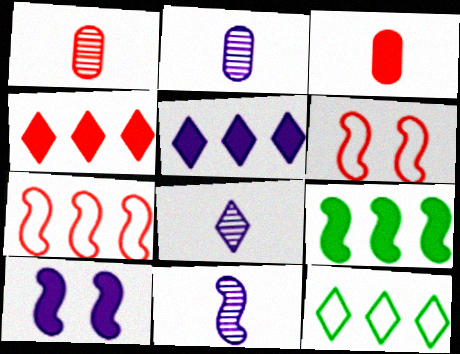[[1, 4, 6], 
[1, 10, 12], 
[2, 8, 11], 
[6, 9, 11]]